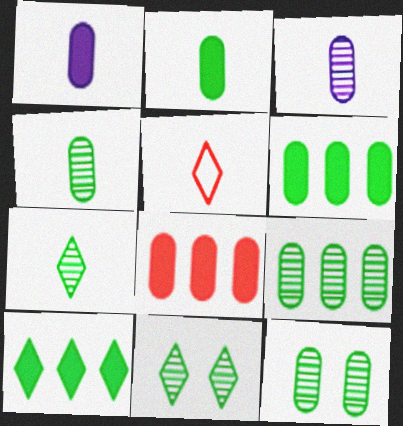[[4, 9, 12]]